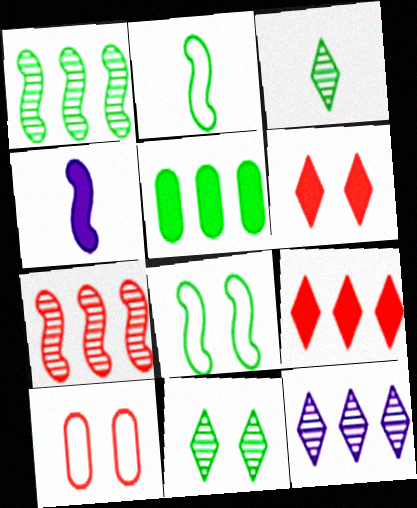[[2, 5, 11], 
[3, 5, 8], 
[4, 5, 6], 
[4, 7, 8]]